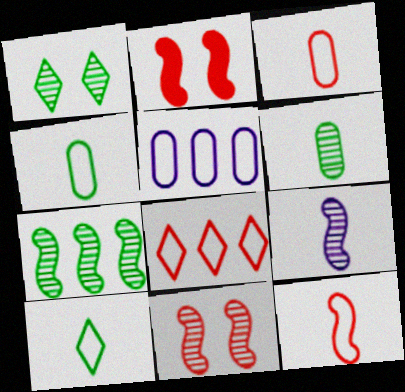[[1, 6, 7], 
[7, 9, 11]]